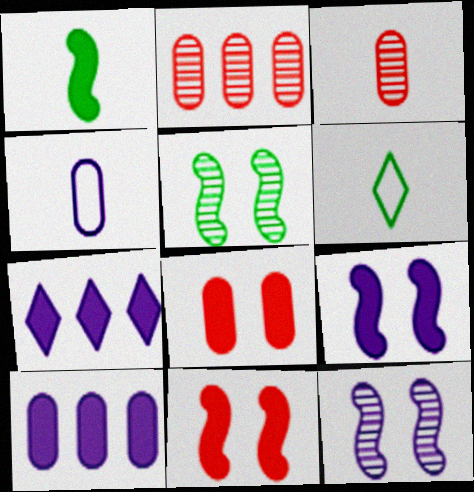[[1, 7, 8], 
[2, 6, 9], 
[4, 7, 12]]